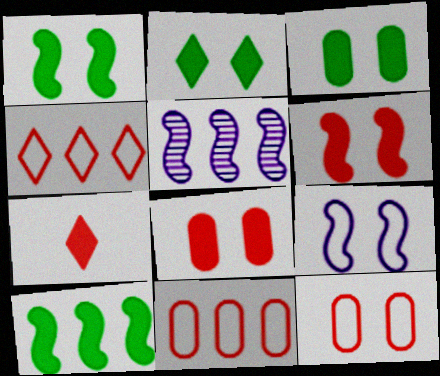[[1, 2, 3]]